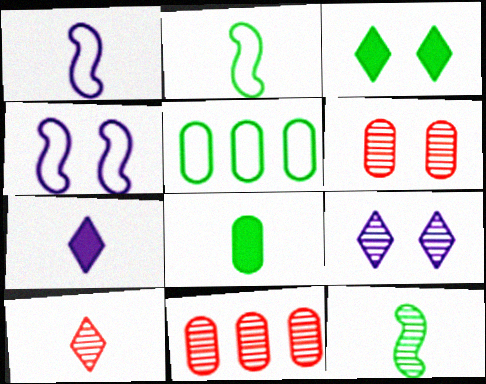[[1, 3, 11], 
[1, 8, 10], 
[3, 4, 6], 
[3, 5, 12], 
[9, 11, 12]]